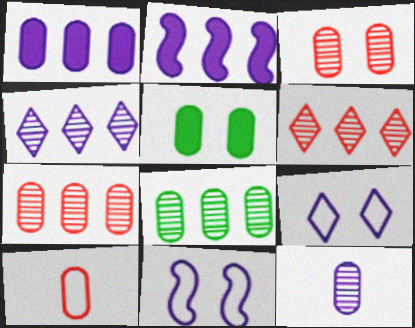[[2, 9, 12], 
[3, 8, 12]]